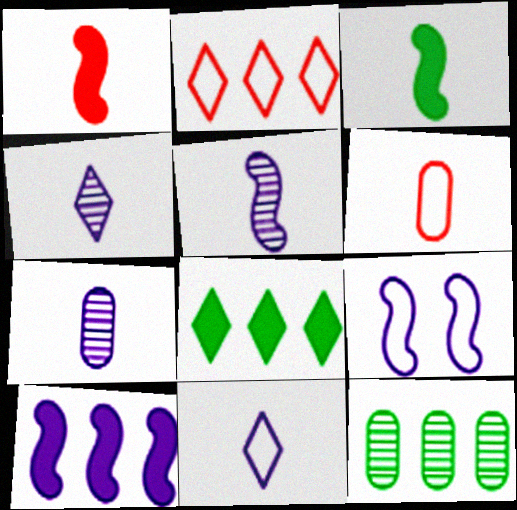[[2, 10, 12], 
[3, 4, 6], 
[4, 5, 7], 
[5, 9, 10]]